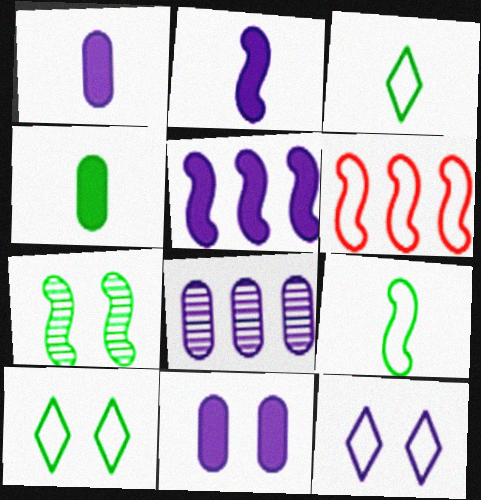[[2, 6, 7], 
[2, 8, 12]]